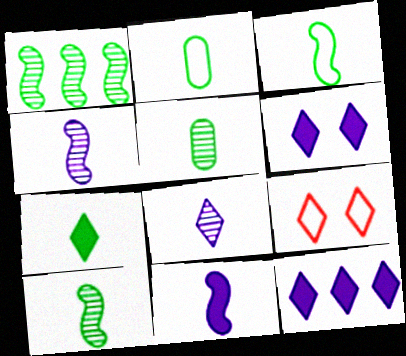[[2, 7, 10], 
[3, 5, 7]]